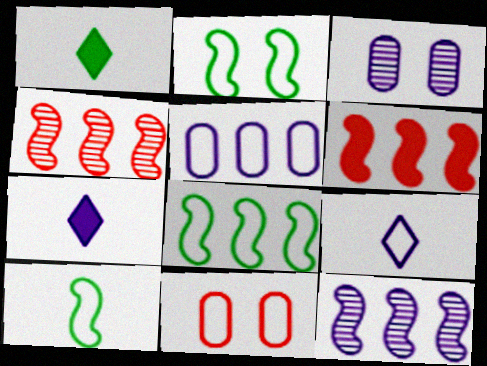[[1, 11, 12], 
[2, 8, 10], 
[6, 8, 12], 
[8, 9, 11]]